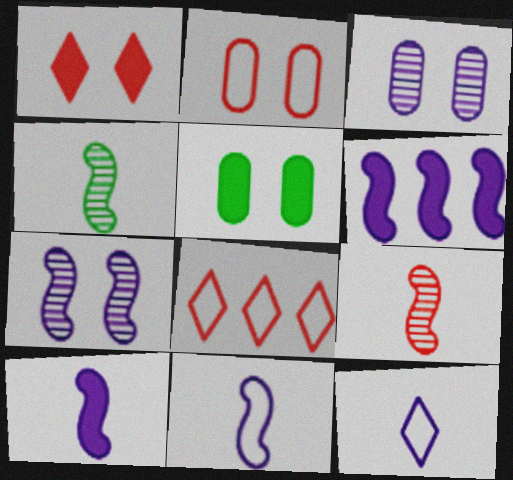[[2, 3, 5], 
[3, 6, 12], 
[6, 7, 11]]